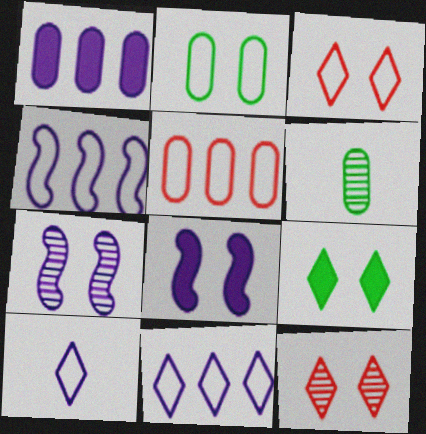[[1, 7, 10], 
[2, 8, 12]]